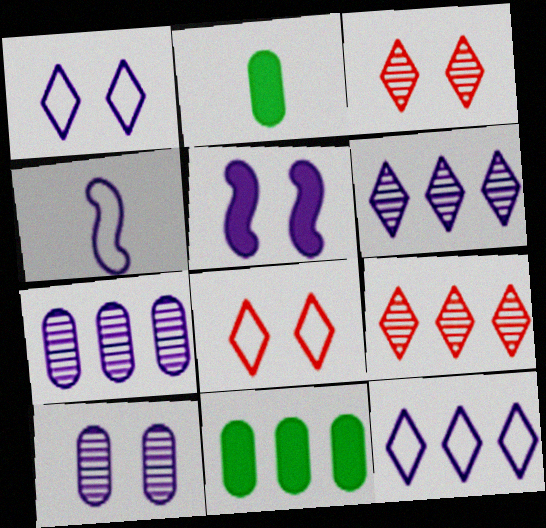[[1, 5, 10], 
[3, 4, 11]]